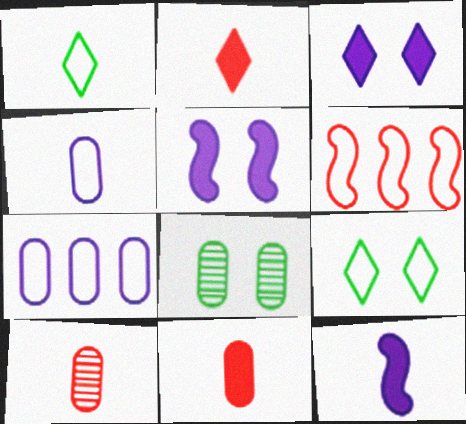[[1, 10, 12], 
[4, 6, 9], 
[7, 8, 11]]